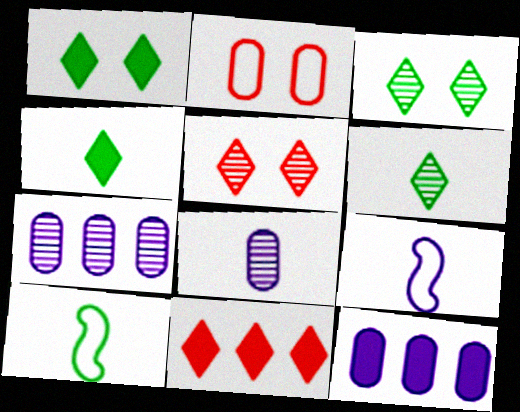[[5, 10, 12]]